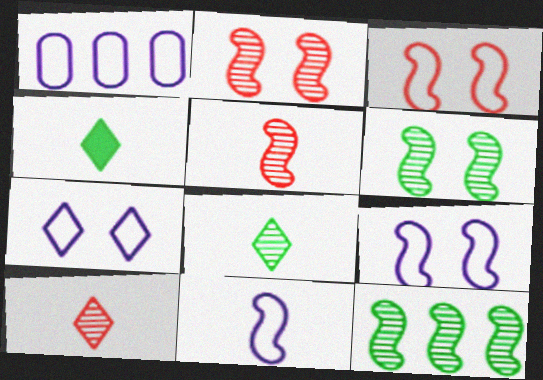[[1, 2, 4], 
[1, 7, 11]]